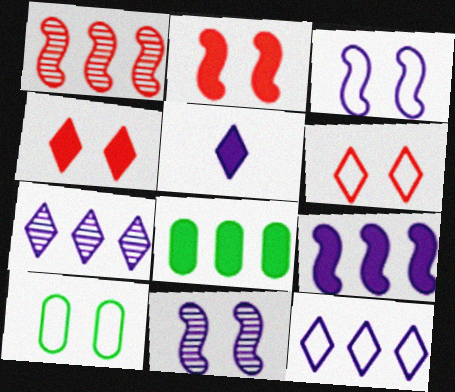[[1, 5, 10], 
[1, 8, 12], 
[2, 5, 8], 
[3, 6, 10], 
[4, 10, 11]]